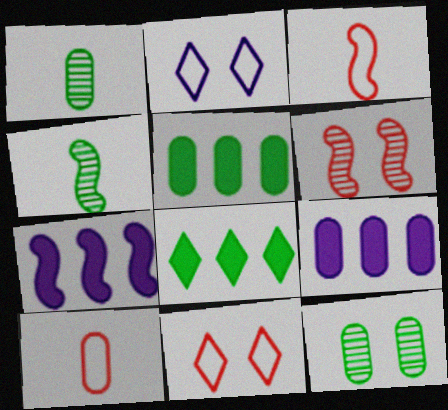[[1, 7, 11], 
[4, 9, 11], 
[9, 10, 12]]